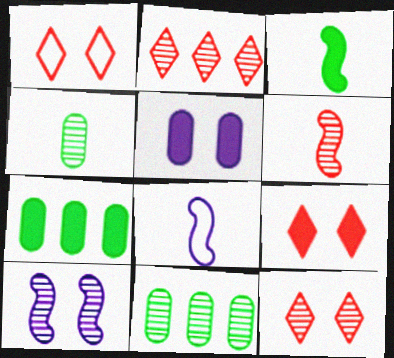[[1, 9, 12], 
[2, 4, 10], 
[3, 6, 8], 
[7, 8, 12], 
[8, 9, 11]]